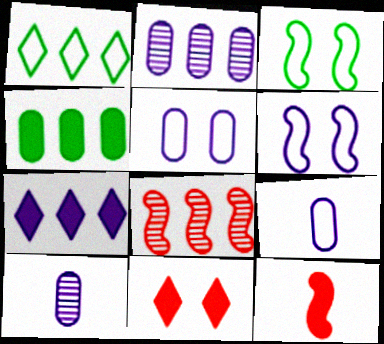[[6, 7, 10]]